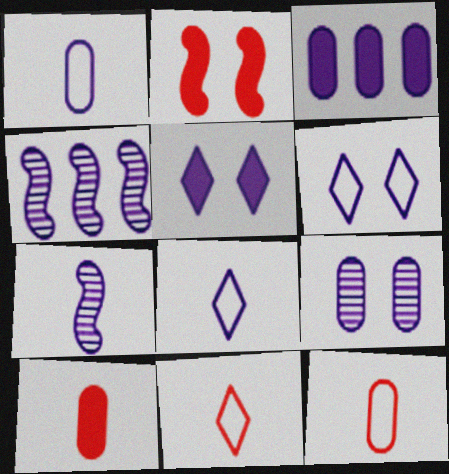[[1, 3, 9], 
[1, 4, 5], 
[3, 6, 7]]